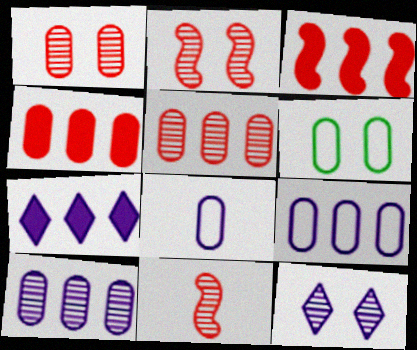[[6, 7, 11]]